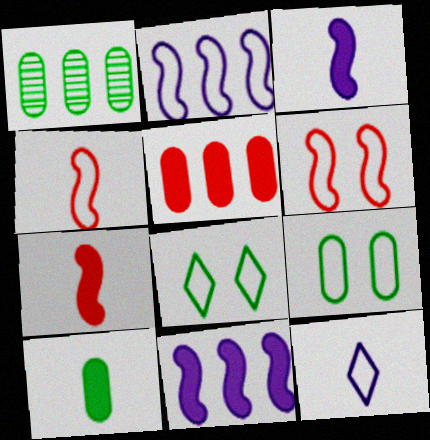[[1, 9, 10]]